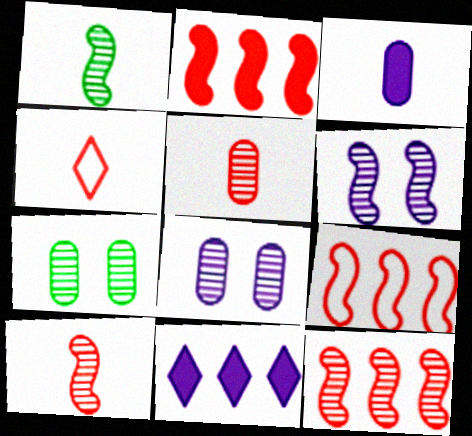[[1, 3, 4], 
[1, 6, 12], 
[2, 9, 12]]